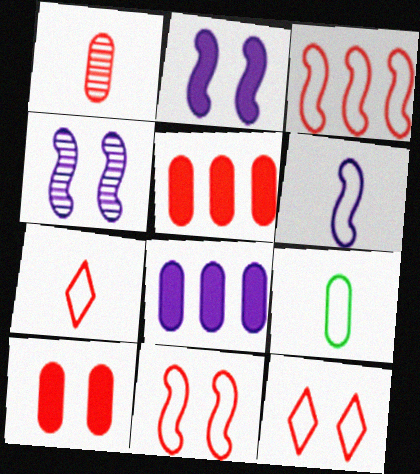[[6, 7, 9]]